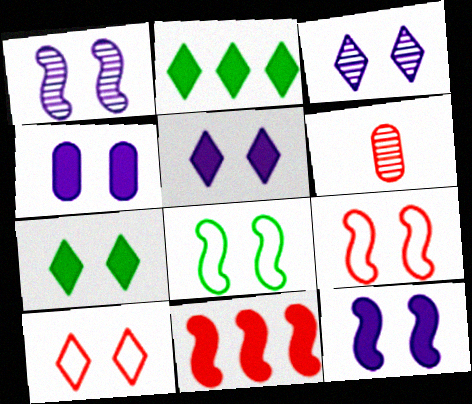[[3, 7, 10], 
[4, 5, 12], 
[6, 10, 11]]